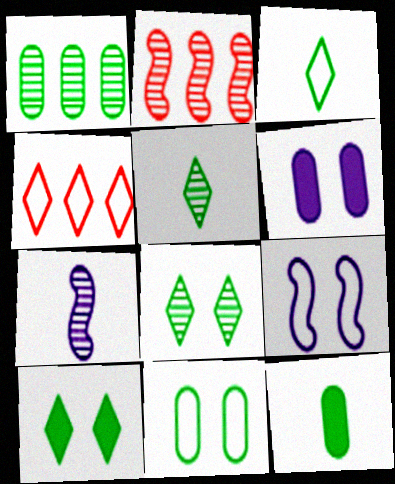[[1, 11, 12], 
[2, 3, 6]]